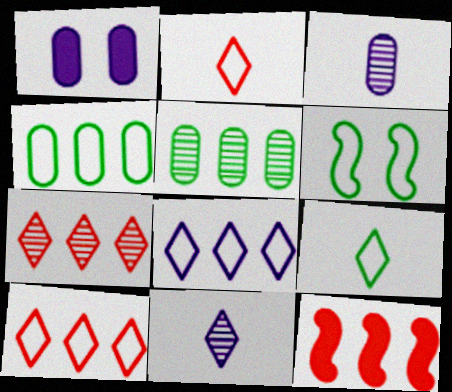[[4, 6, 9], 
[5, 8, 12]]